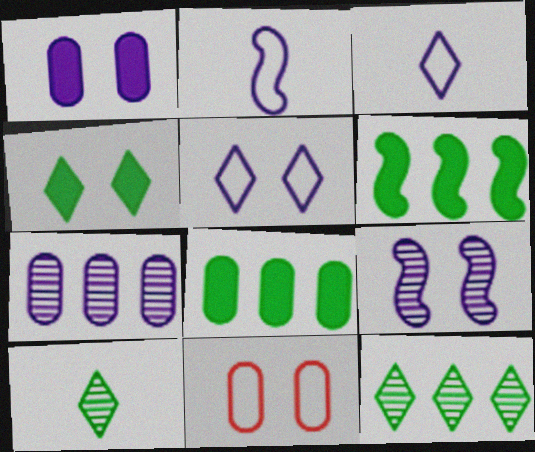[[1, 5, 9], 
[4, 9, 11]]